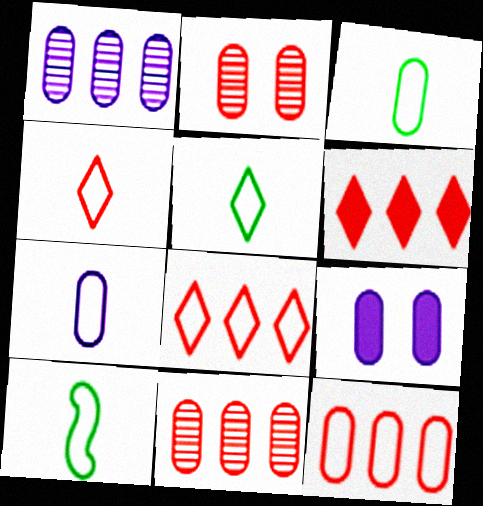[[1, 7, 9], 
[3, 5, 10], 
[3, 9, 11], 
[4, 7, 10]]